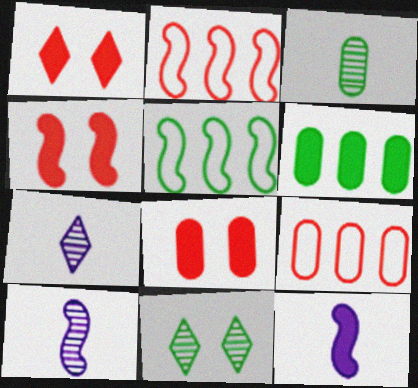[[1, 4, 8], 
[1, 6, 12], 
[4, 5, 10], 
[5, 7, 8], 
[9, 11, 12]]